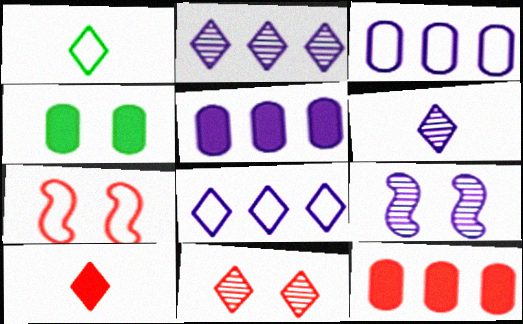[[1, 3, 7], 
[1, 6, 10], 
[1, 9, 12]]